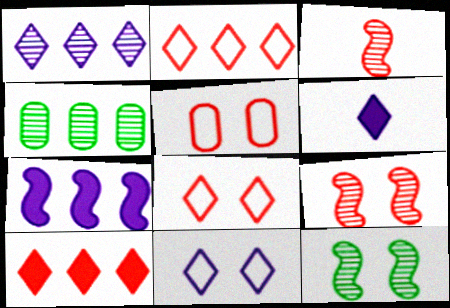[[1, 6, 11], 
[2, 4, 7], 
[3, 5, 10]]